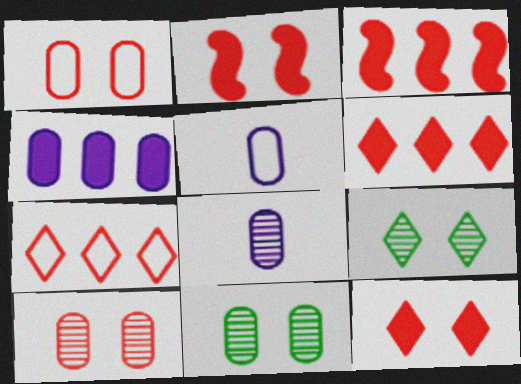[[3, 5, 9]]